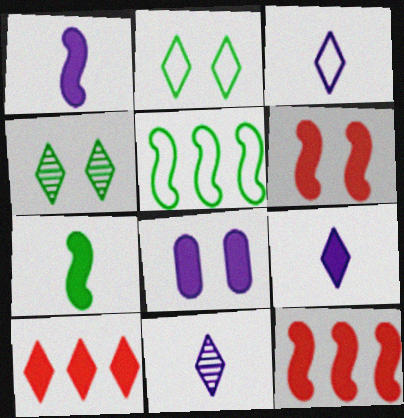[[2, 10, 11], 
[3, 4, 10], 
[3, 9, 11], 
[7, 8, 10]]